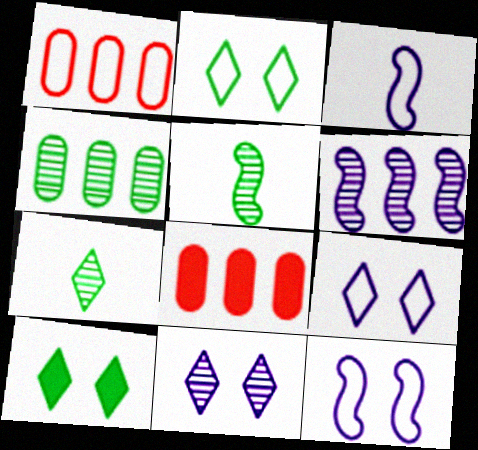[[1, 2, 3], 
[5, 8, 9], 
[7, 8, 12]]